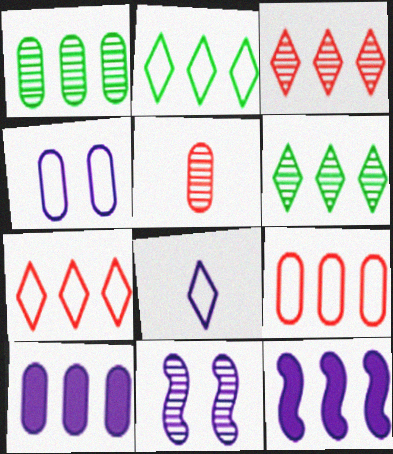[[1, 7, 12], 
[1, 9, 10], 
[5, 6, 11], 
[6, 9, 12], 
[8, 10, 11]]